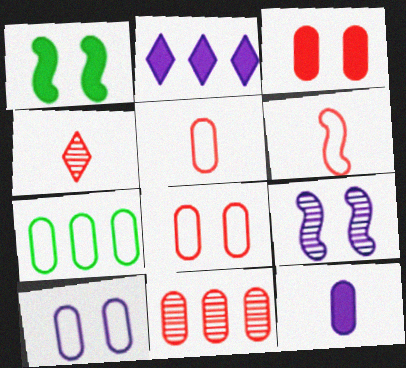[[3, 5, 11], 
[5, 7, 10]]